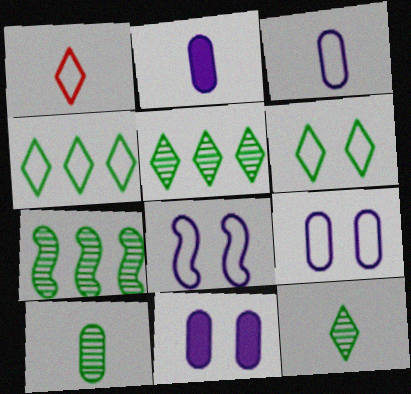[[1, 7, 11]]